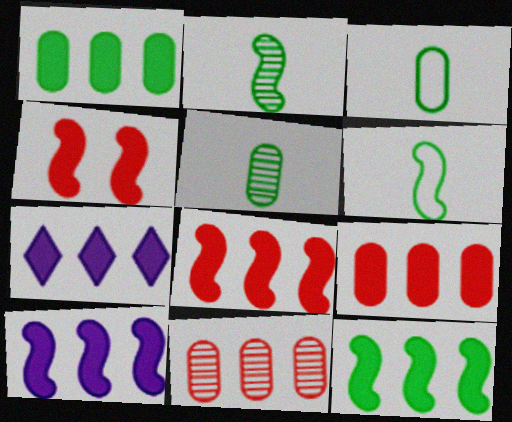[[1, 7, 8], 
[7, 9, 12], 
[8, 10, 12]]